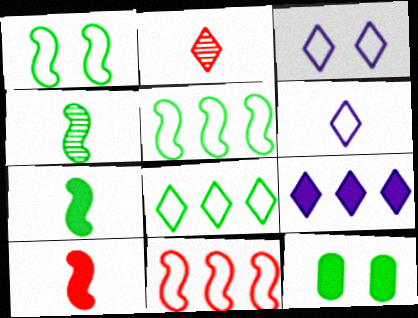[[4, 8, 12], 
[9, 10, 12]]